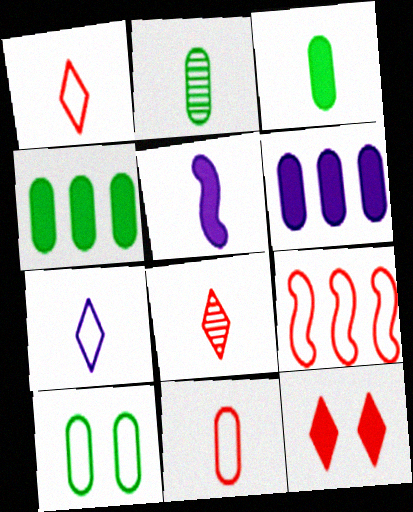[[1, 2, 5], 
[2, 4, 10], 
[4, 5, 12], 
[7, 9, 10]]